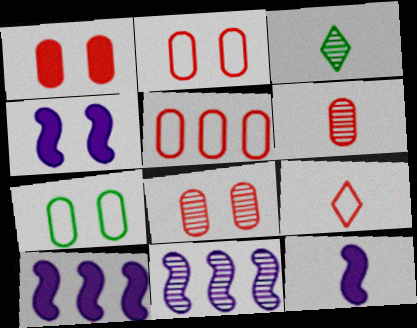[[1, 2, 8], 
[1, 5, 6], 
[2, 3, 10], 
[3, 4, 5], 
[3, 8, 11], 
[4, 10, 12]]